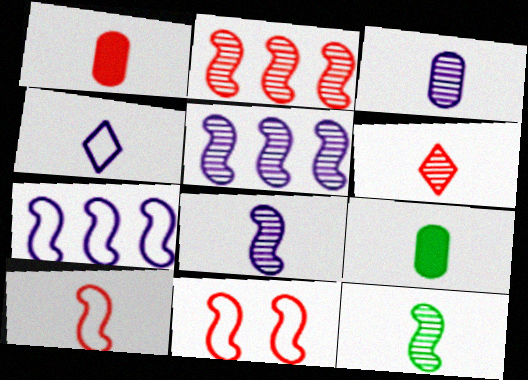[[1, 4, 12], 
[1, 6, 10], 
[3, 6, 12]]